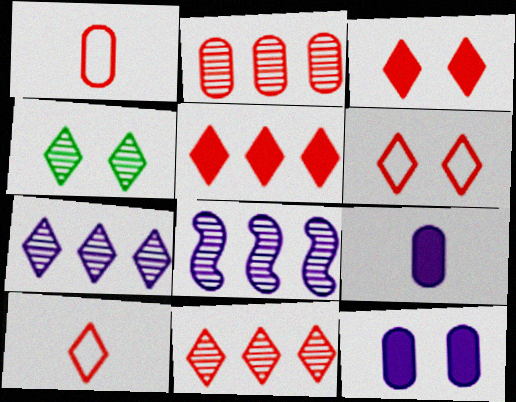[[3, 10, 11]]